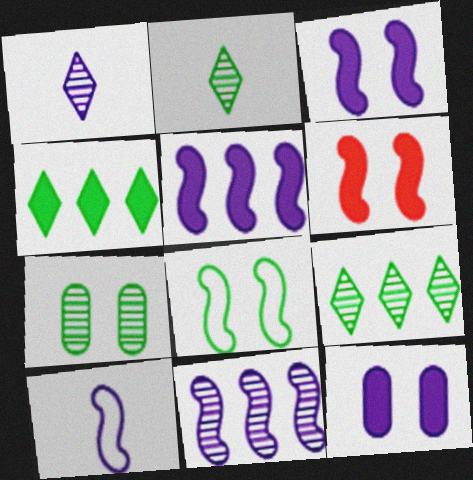[[3, 10, 11]]